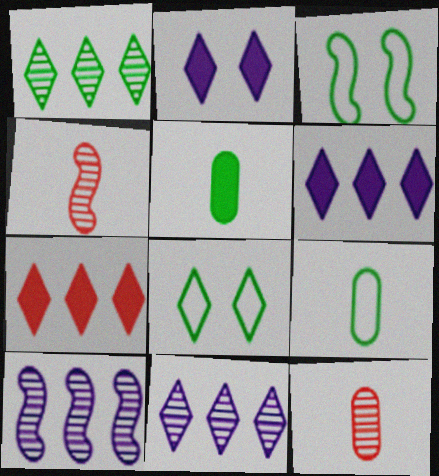[[1, 3, 5], 
[3, 6, 12]]